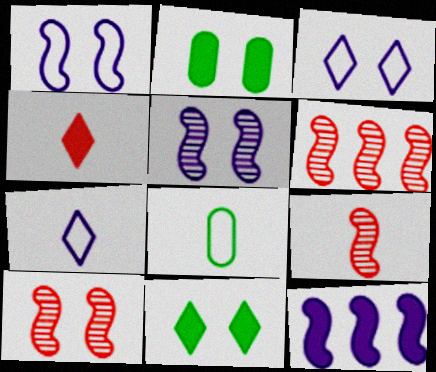[[2, 3, 10], 
[2, 4, 12], 
[2, 6, 7], 
[6, 9, 10]]